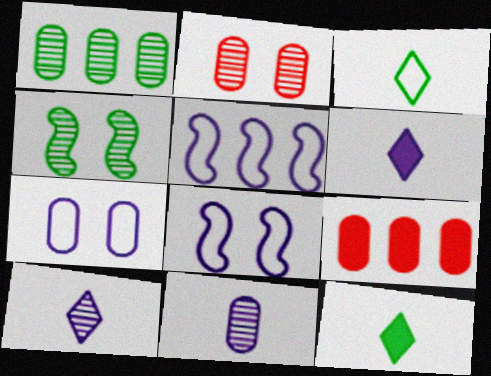[[1, 2, 11], 
[2, 5, 12]]